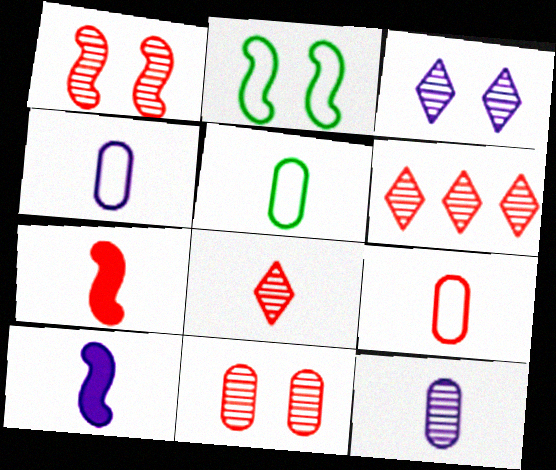[[4, 5, 9], 
[5, 8, 10], 
[7, 8, 9]]